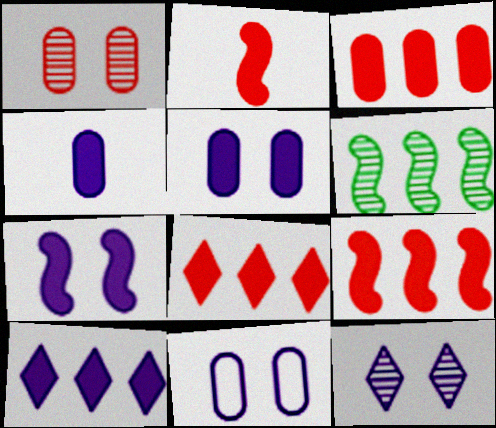[[3, 8, 9], 
[4, 7, 10], 
[7, 11, 12]]